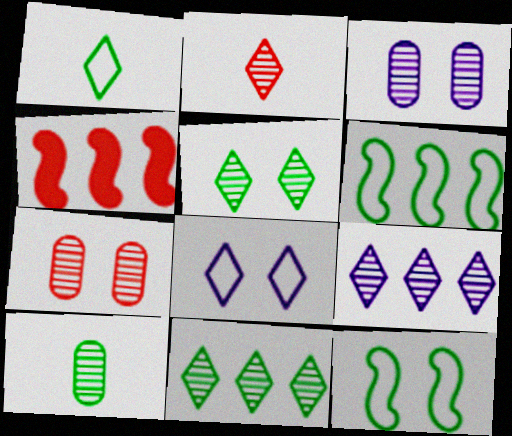[[1, 3, 4], 
[2, 5, 9], 
[4, 8, 10]]